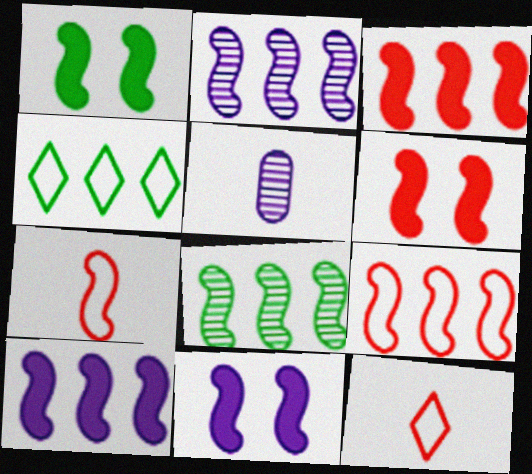[[1, 2, 7], 
[1, 6, 11], 
[4, 5, 6], 
[7, 8, 11], 
[8, 9, 10]]